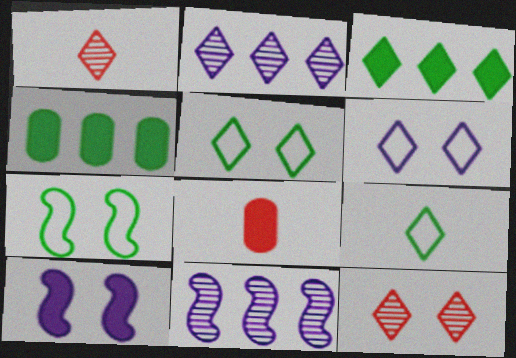[[1, 3, 6], 
[2, 7, 8], 
[3, 8, 10], 
[5, 8, 11]]